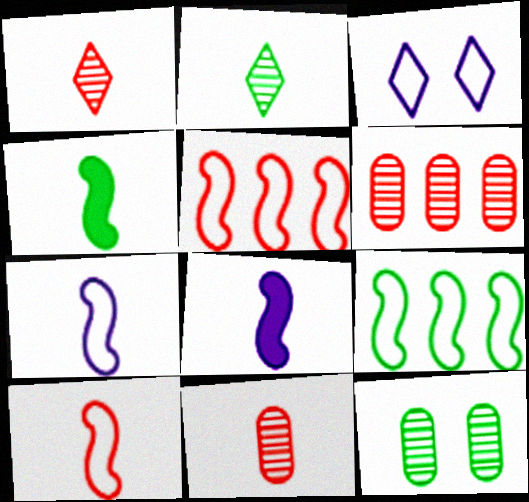[[3, 4, 6]]